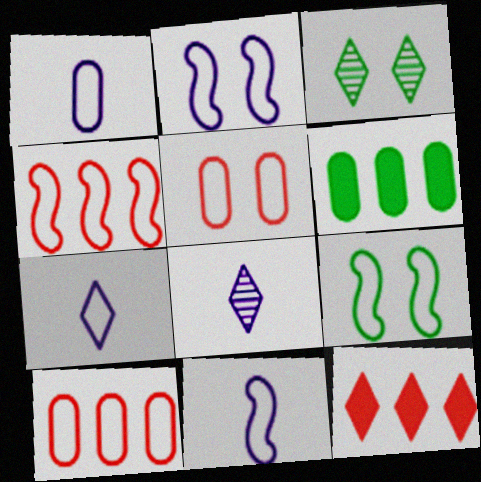[[1, 7, 11], 
[3, 7, 12], 
[4, 9, 11], 
[7, 9, 10]]